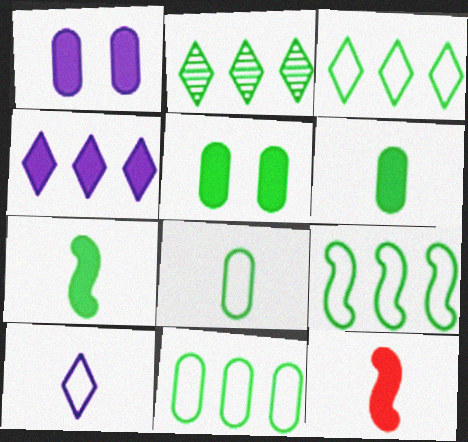[[3, 9, 11], 
[4, 5, 12]]